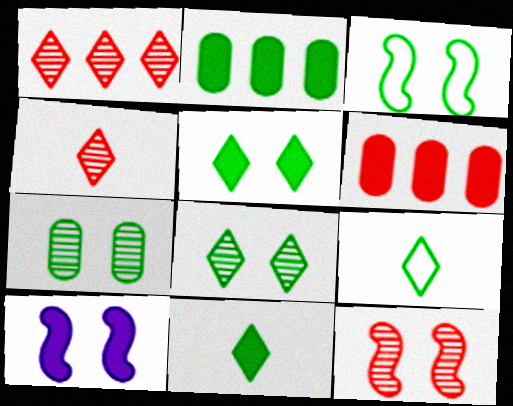[[3, 5, 7], 
[3, 10, 12], 
[6, 10, 11]]